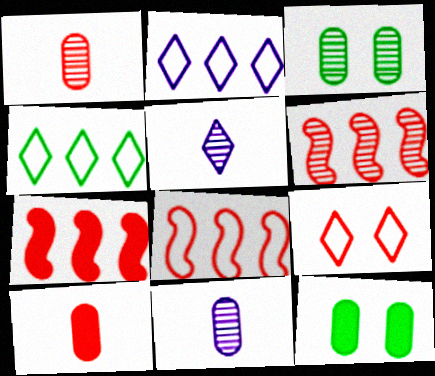[[1, 7, 9], 
[3, 5, 6], 
[5, 8, 12], 
[6, 7, 8], 
[6, 9, 10]]